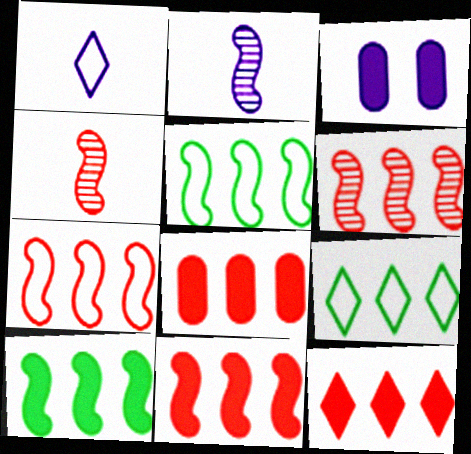[[3, 4, 9], 
[6, 7, 11], 
[8, 11, 12]]